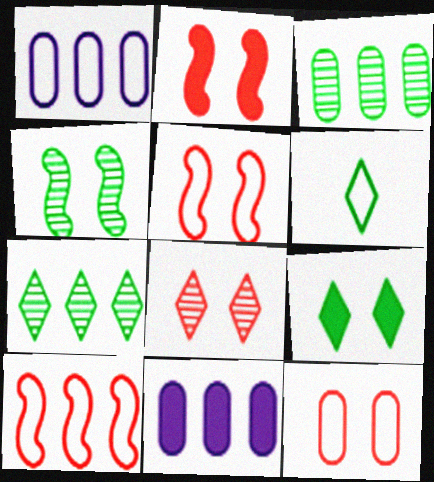[[1, 5, 6], 
[2, 8, 12], 
[6, 7, 9], 
[7, 10, 11]]